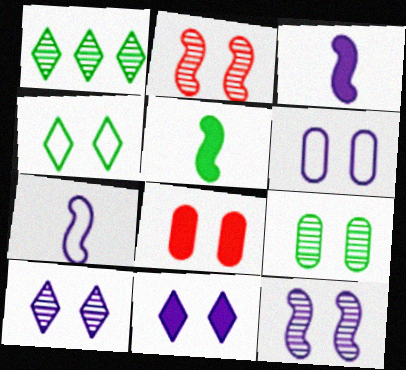[[1, 7, 8], 
[2, 9, 10], 
[4, 8, 12], 
[6, 8, 9], 
[6, 11, 12]]